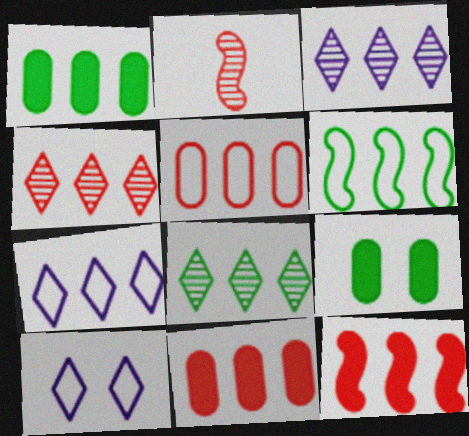[[1, 2, 10], 
[1, 6, 8], 
[2, 7, 9], 
[3, 4, 8], 
[3, 6, 11], 
[4, 5, 12], 
[5, 6, 7]]